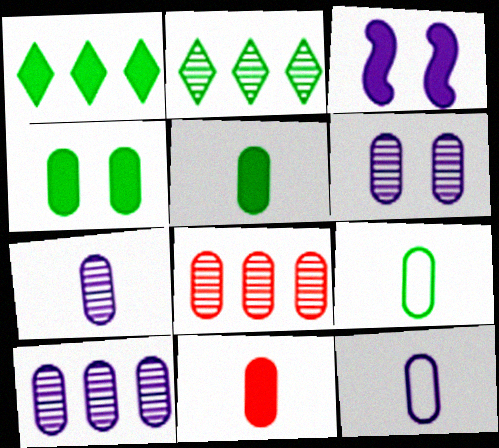[[1, 3, 11], 
[4, 8, 12], 
[6, 7, 10], 
[7, 9, 11]]